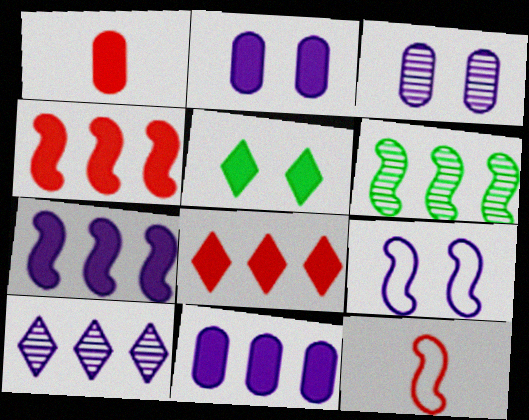[[1, 5, 7]]